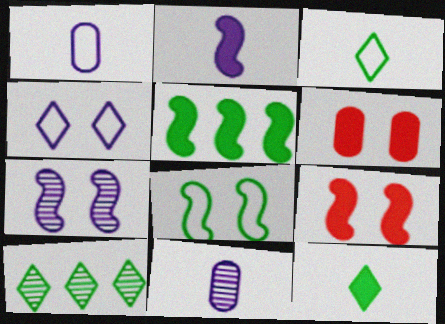[[1, 9, 10], 
[2, 5, 9], 
[7, 8, 9]]